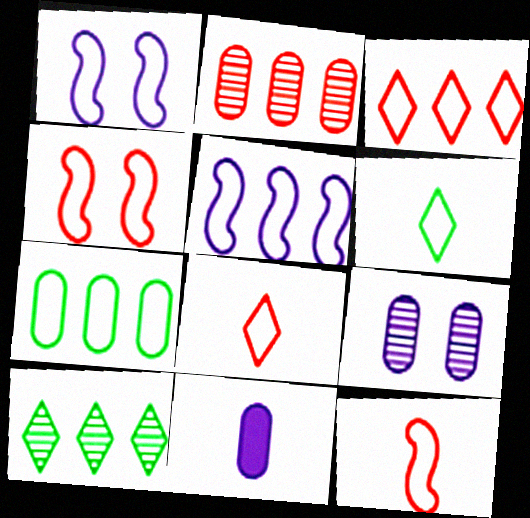[[1, 7, 8], 
[3, 5, 7], 
[4, 10, 11]]